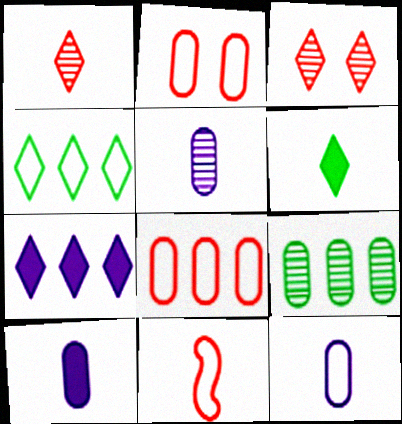[[2, 9, 10], 
[5, 6, 11], 
[5, 10, 12]]